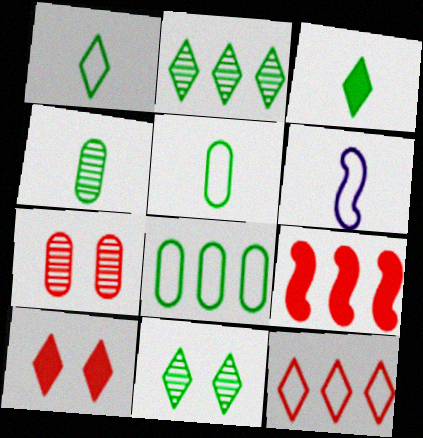[]